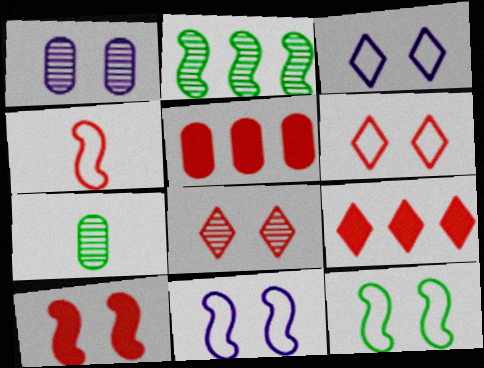[[4, 5, 8], 
[7, 9, 11]]